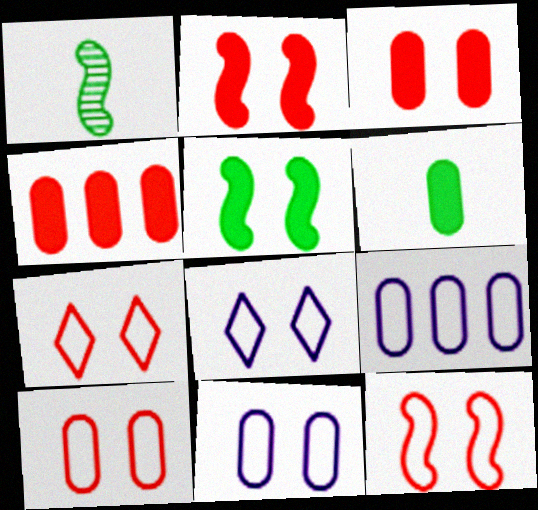[[1, 4, 8], 
[7, 10, 12]]